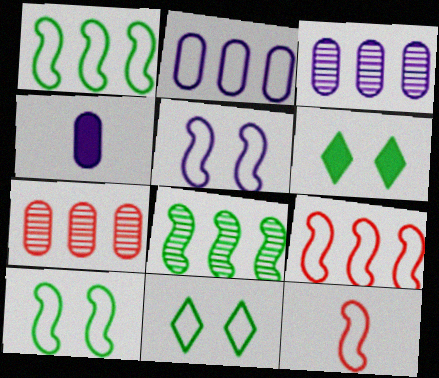[[1, 5, 12], 
[2, 11, 12], 
[3, 6, 12]]